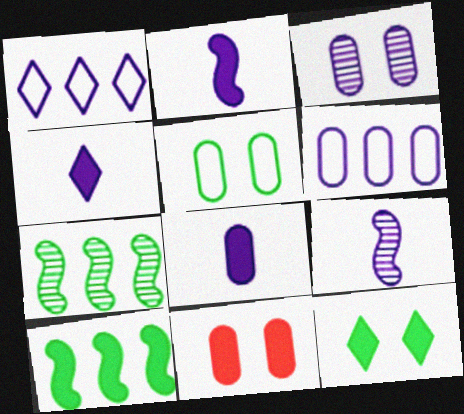[[1, 2, 3], 
[2, 4, 8], 
[3, 5, 11], 
[3, 6, 8], 
[4, 10, 11]]